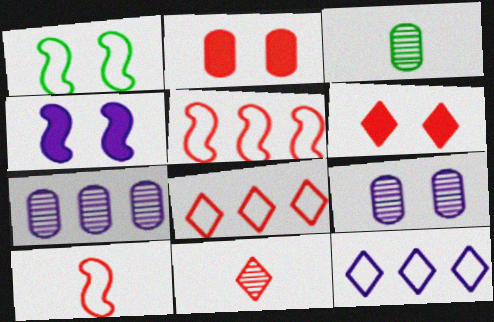[[1, 6, 9], 
[2, 5, 11], 
[3, 4, 8], 
[6, 8, 11]]